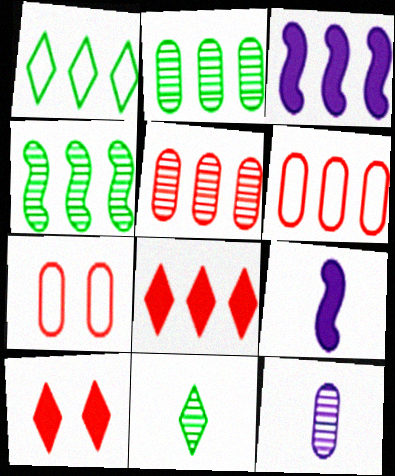[[1, 3, 5], 
[3, 7, 11]]